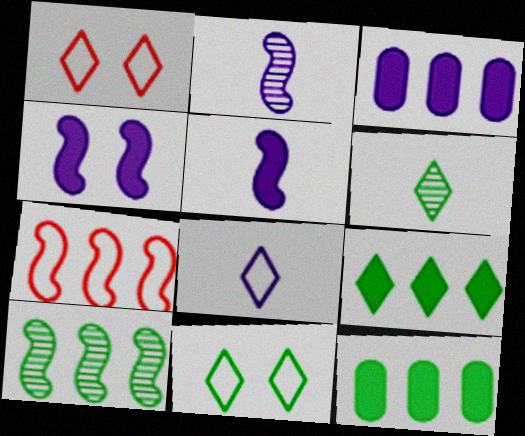[[1, 2, 12], 
[6, 9, 11]]